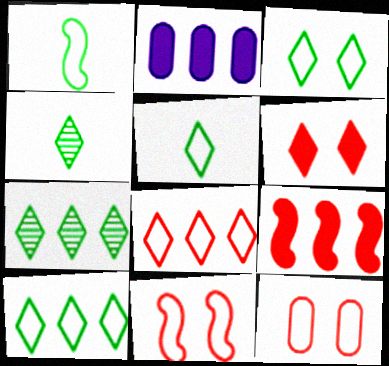[[2, 4, 11], 
[3, 5, 10]]